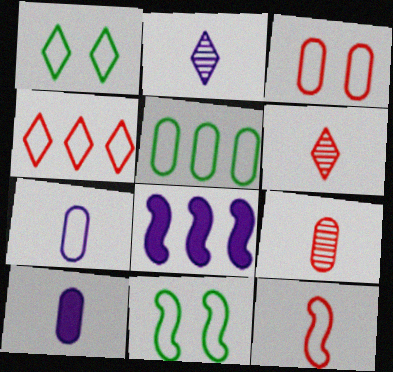[[1, 8, 9], 
[3, 4, 12], 
[3, 5, 7], 
[4, 7, 11]]